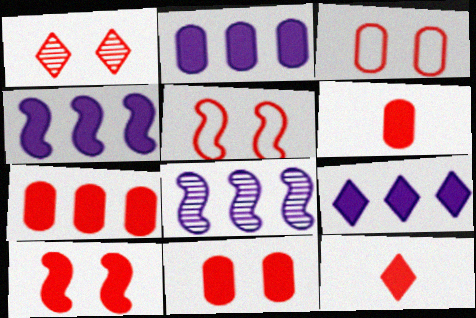[[1, 3, 10], 
[1, 5, 11], 
[2, 4, 9], 
[6, 7, 11], 
[7, 10, 12]]